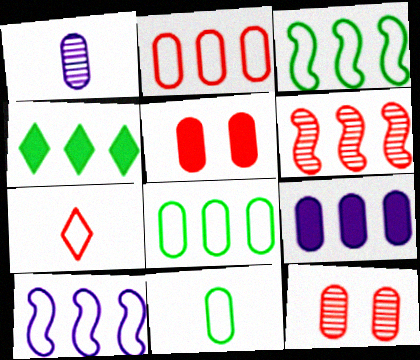[[1, 5, 8], 
[5, 6, 7], 
[9, 11, 12]]